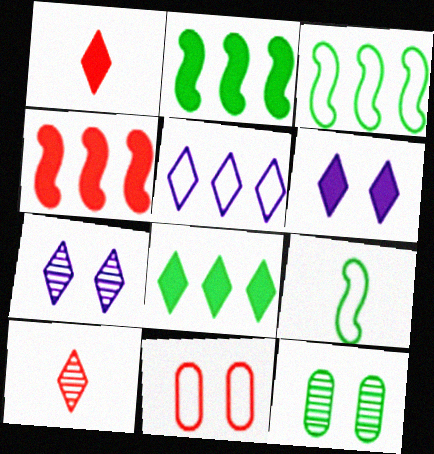[[1, 6, 8], 
[4, 10, 11], 
[5, 9, 11], 
[8, 9, 12]]